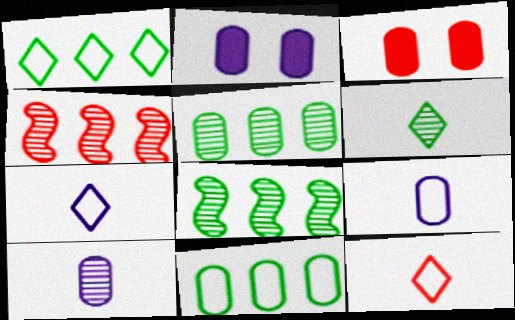[[2, 8, 12], 
[3, 4, 12], 
[3, 5, 9], 
[3, 7, 8], 
[3, 10, 11]]